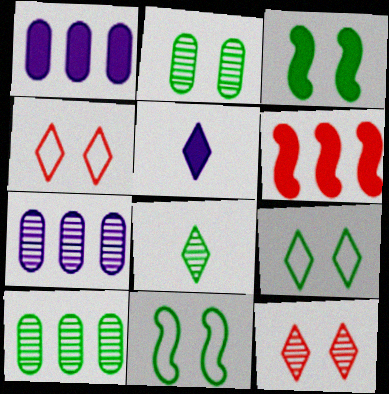[[2, 3, 9]]